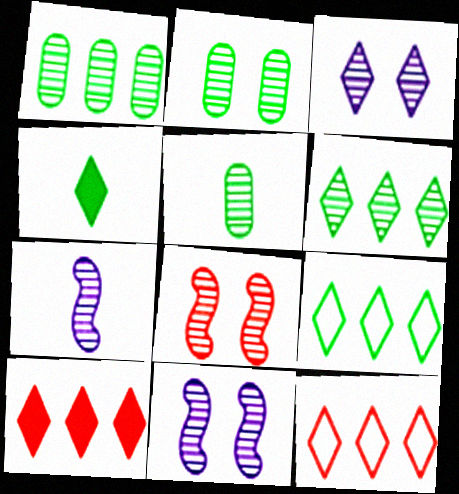[[1, 2, 5], 
[2, 3, 8], 
[3, 4, 12]]